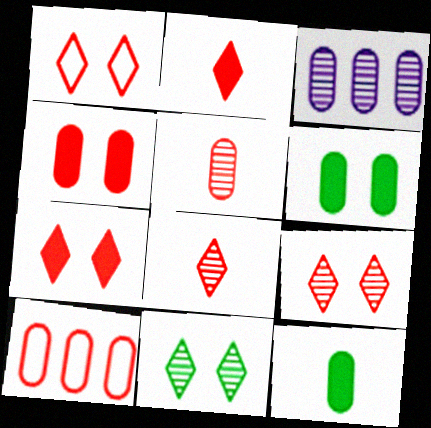[[1, 7, 9], 
[4, 5, 10]]